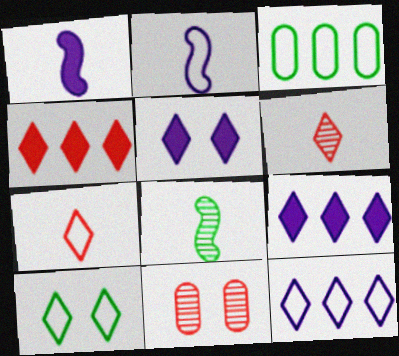[[6, 9, 10], 
[7, 10, 12]]